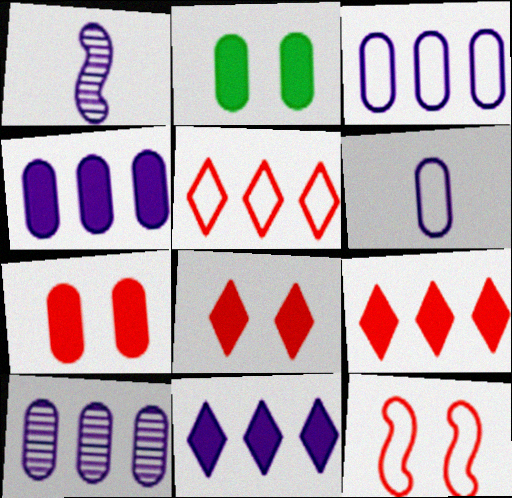[[1, 2, 5], 
[3, 4, 10]]